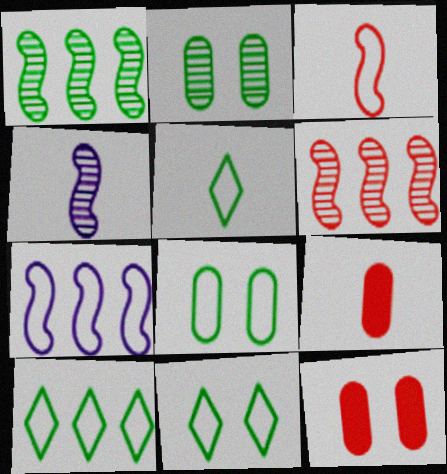[[4, 5, 9], 
[4, 10, 12], 
[5, 10, 11]]